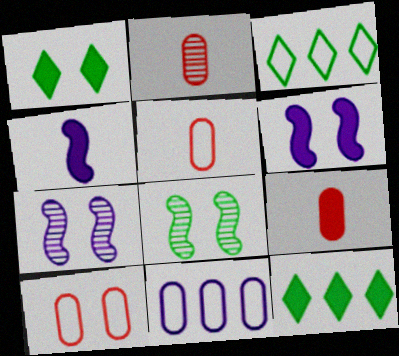[[1, 7, 10], 
[2, 3, 6], 
[2, 5, 9], 
[3, 7, 9], 
[5, 7, 12], 
[6, 9, 12]]